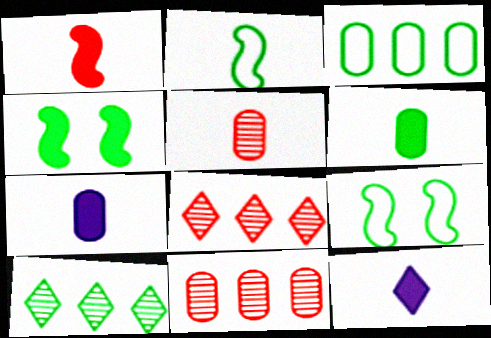[[1, 6, 12], 
[2, 5, 12], 
[6, 9, 10], 
[7, 8, 9], 
[9, 11, 12]]